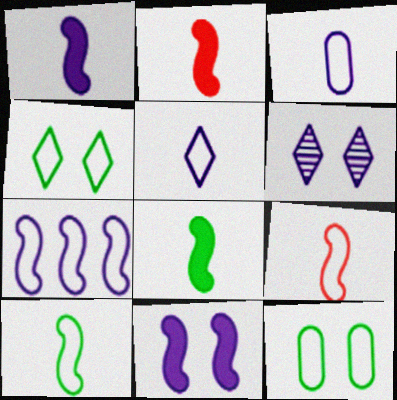[[1, 2, 8]]